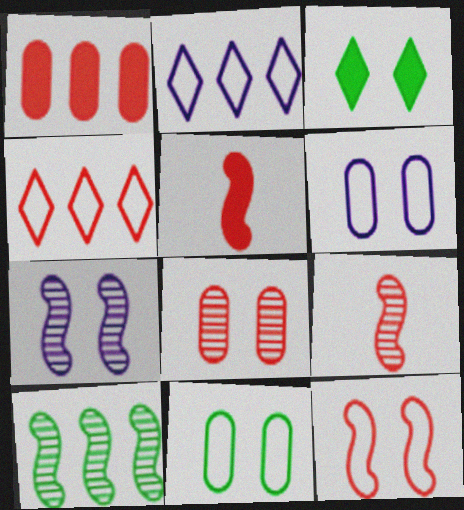[[1, 2, 10], 
[4, 5, 8], 
[7, 9, 10]]